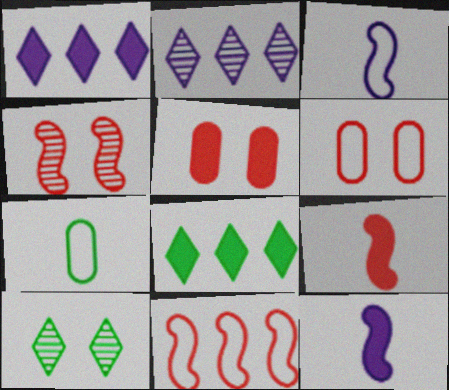[[1, 4, 7], 
[4, 9, 11], 
[5, 8, 12]]